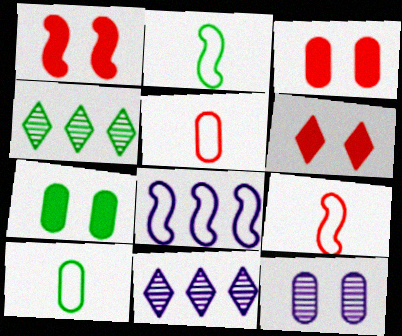[[1, 3, 6], 
[1, 10, 11], 
[2, 3, 11], 
[2, 4, 7], 
[7, 9, 11]]